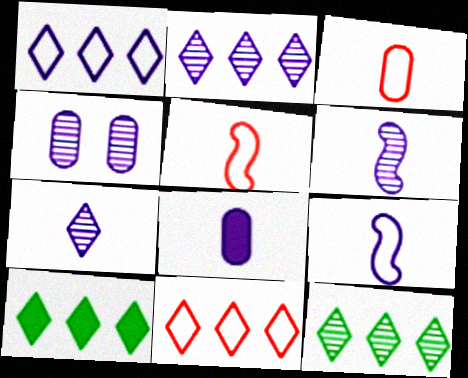[[2, 4, 6], 
[2, 10, 11], 
[4, 5, 10], 
[7, 8, 9]]